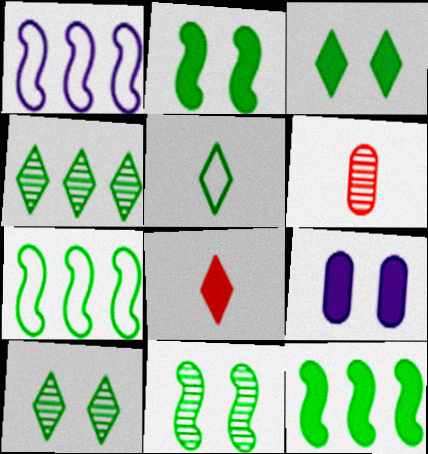[[1, 3, 6], 
[3, 4, 5], 
[8, 9, 12]]